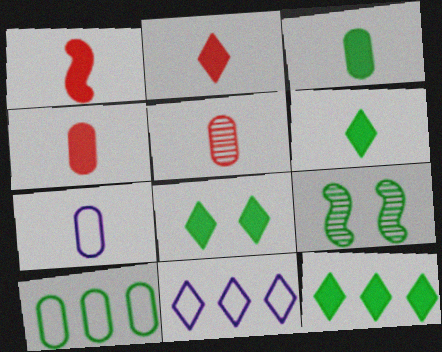[[1, 2, 4], 
[3, 5, 7], 
[4, 9, 11], 
[6, 8, 12], 
[6, 9, 10]]